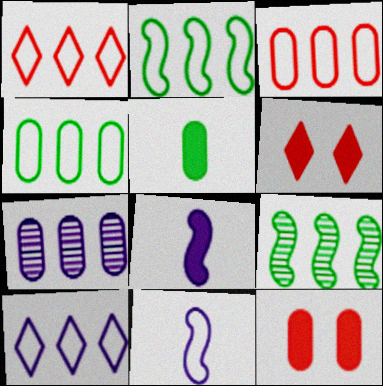[[2, 3, 10]]